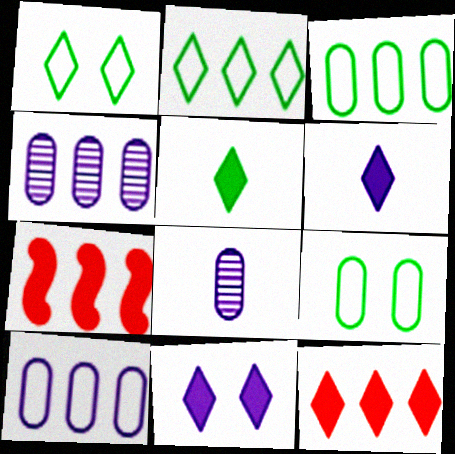[[1, 7, 8], 
[2, 4, 7], 
[5, 11, 12]]